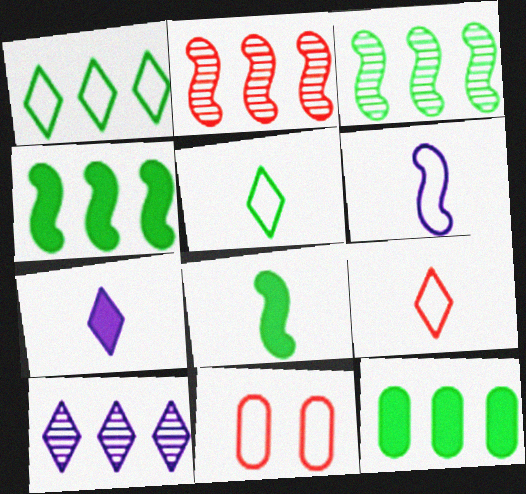[[1, 3, 12], 
[1, 6, 11], 
[3, 7, 11], 
[8, 10, 11]]